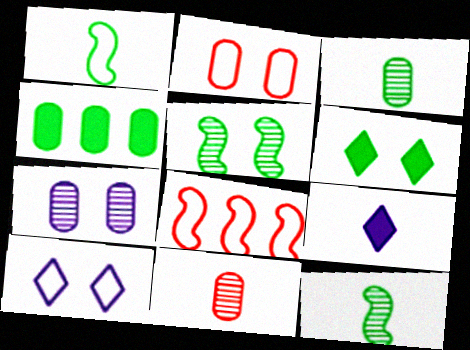[[1, 9, 11]]